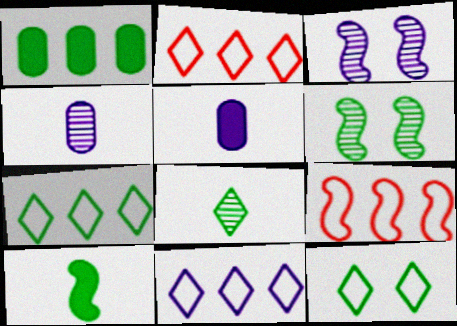[[2, 5, 6], 
[2, 7, 11], 
[3, 5, 11], 
[3, 9, 10]]